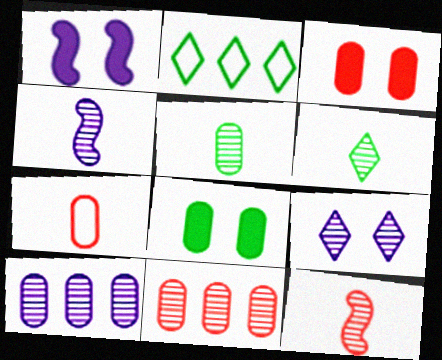[[2, 3, 4], 
[3, 7, 11], 
[4, 9, 10], 
[7, 8, 10]]